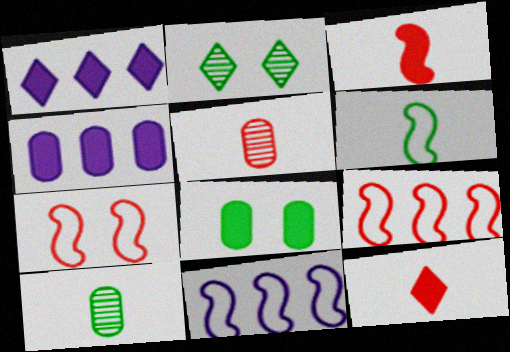[[1, 3, 8], 
[1, 7, 10], 
[6, 7, 11]]